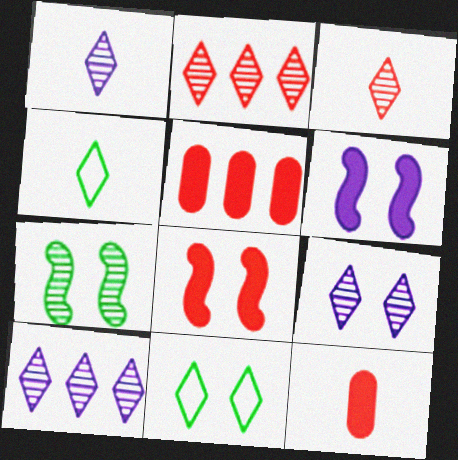[[1, 9, 10]]